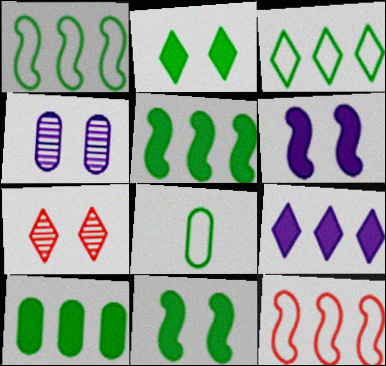[]